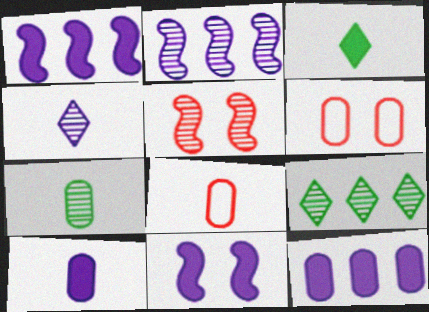[[2, 3, 6], 
[6, 7, 12], 
[7, 8, 10], 
[8, 9, 11]]